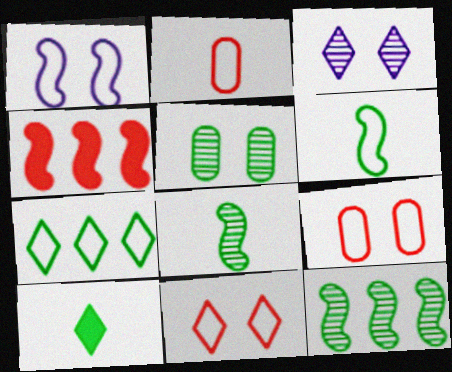[[1, 2, 7], 
[1, 4, 8]]